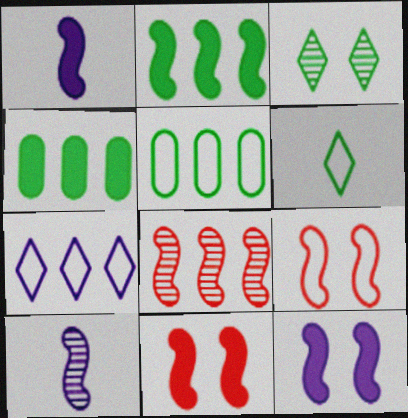[[1, 2, 11], 
[2, 9, 10], 
[4, 7, 8]]